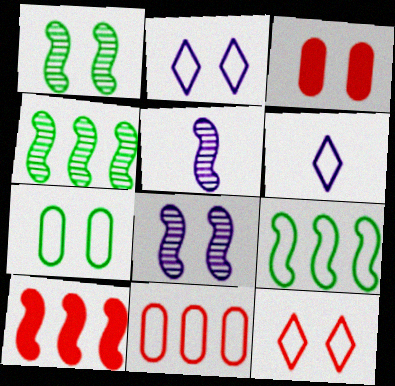[[1, 2, 3], 
[3, 4, 6]]